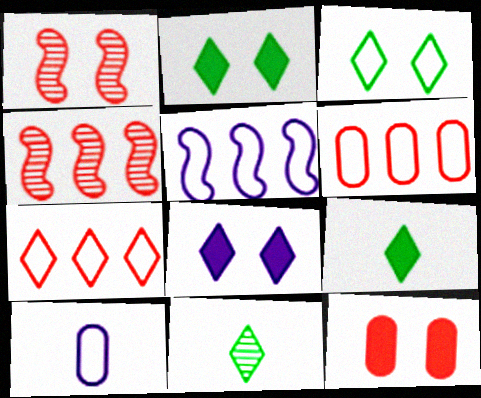[[2, 4, 10], 
[5, 11, 12], 
[7, 8, 11]]